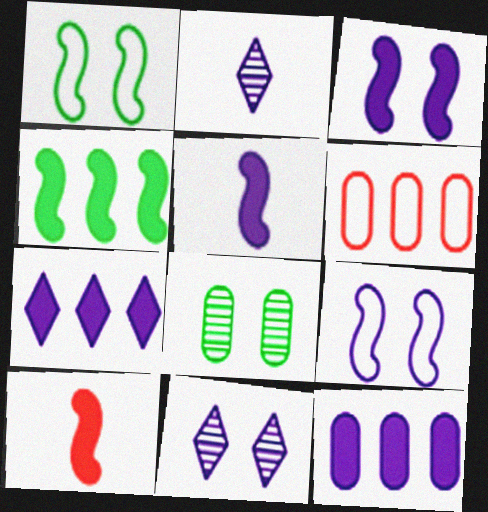[[2, 9, 12], 
[3, 4, 10]]